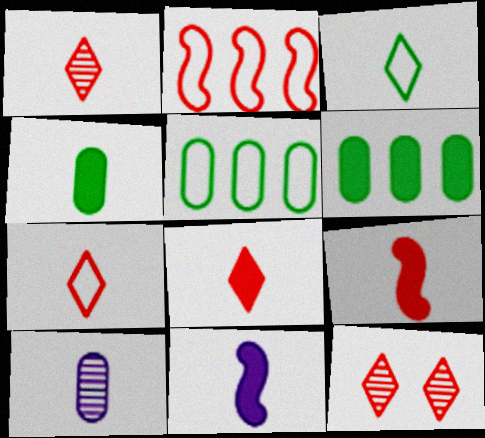[[1, 7, 8], 
[3, 9, 10], 
[4, 8, 11], 
[5, 11, 12]]